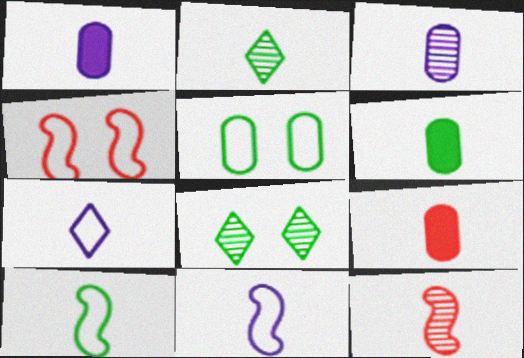[[1, 6, 9], 
[2, 3, 12], 
[2, 6, 10], 
[2, 9, 11], 
[6, 7, 12]]